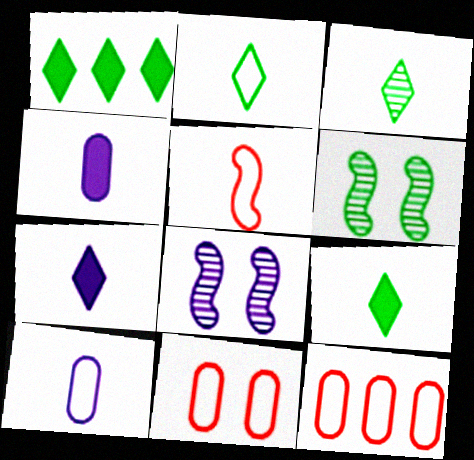[[2, 3, 9], 
[2, 5, 10], 
[3, 4, 5], 
[6, 7, 12], 
[8, 9, 12]]